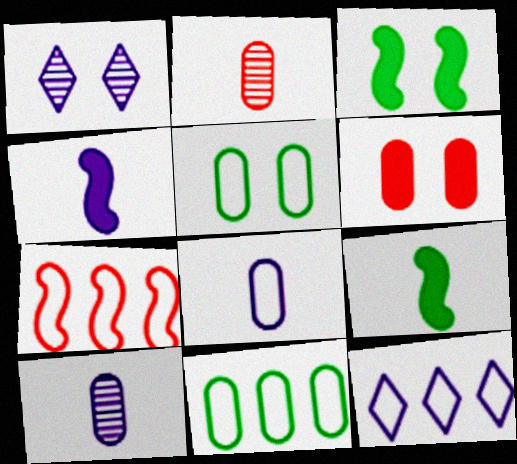[[2, 3, 12], 
[6, 10, 11], 
[7, 11, 12]]